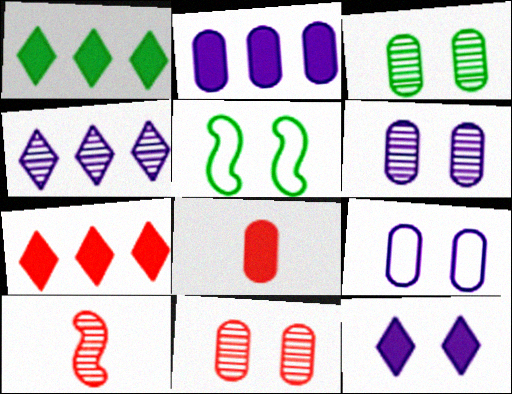[[1, 9, 10], 
[3, 4, 10], 
[3, 6, 11], 
[4, 5, 8], 
[5, 11, 12]]